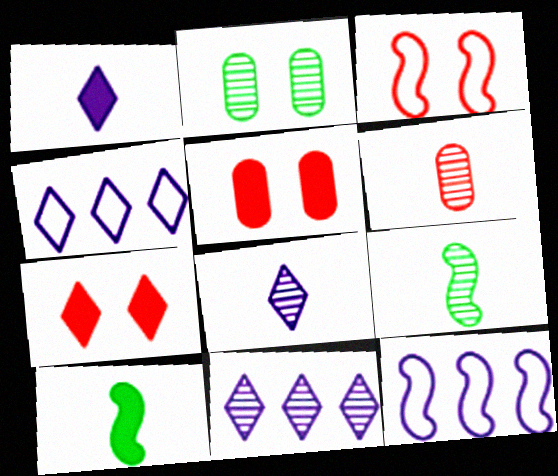[[4, 5, 9], 
[6, 8, 9]]